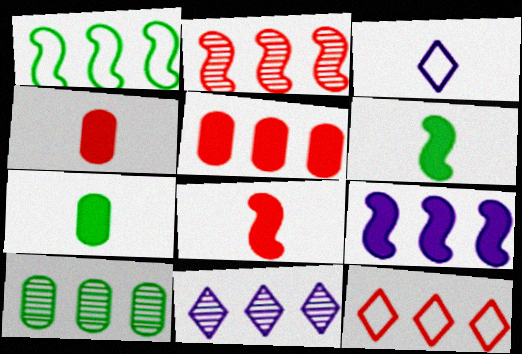[[1, 2, 9], 
[1, 5, 11], 
[2, 5, 12], 
[2, 10, 11], 
[9, 10, 12]]